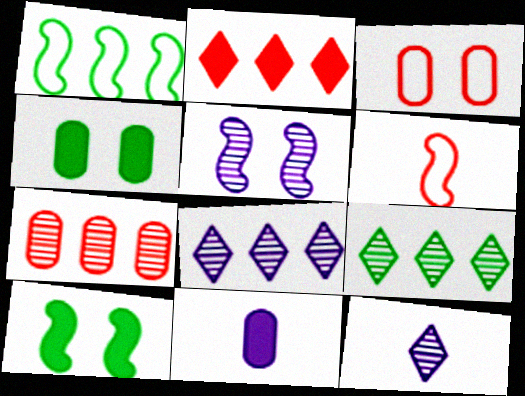[[2, 10, 11], 
[4, 6, 8]]